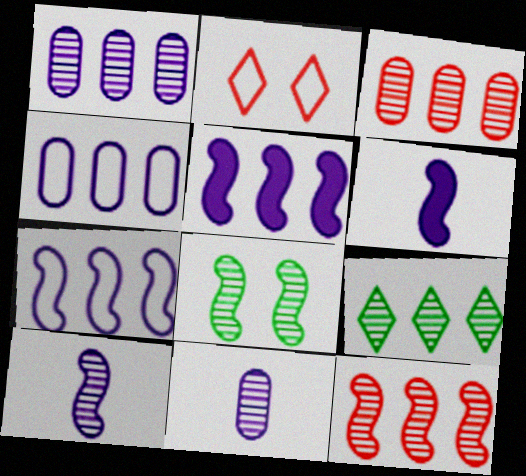[[1, 9, 12], 
[8, 10, 12]]